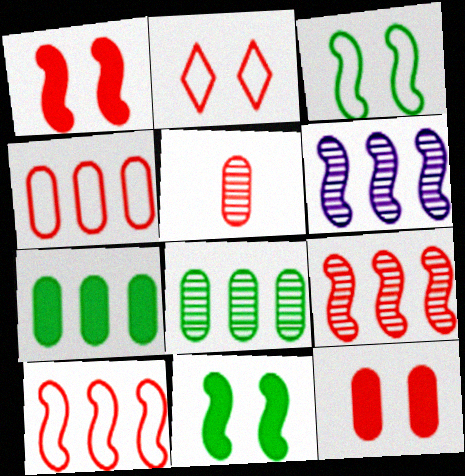[[4, 5, 12]]